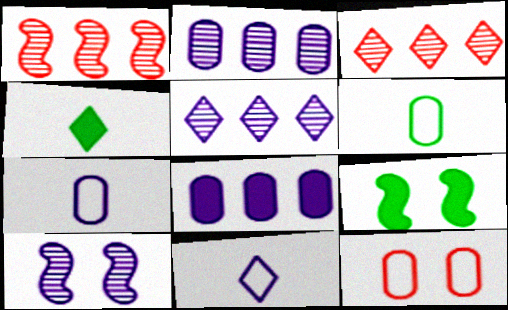[[3, 7, 9], 
[8, 10, 11]]